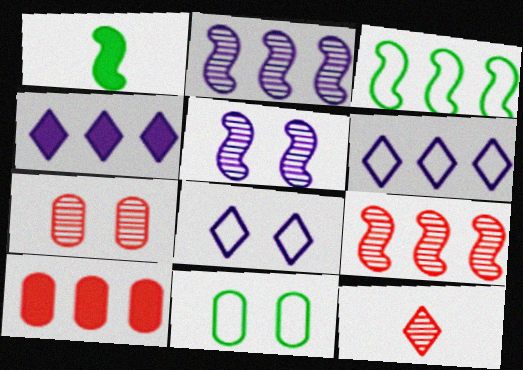[[1, 6, 7], 
[7, 9, 12]]